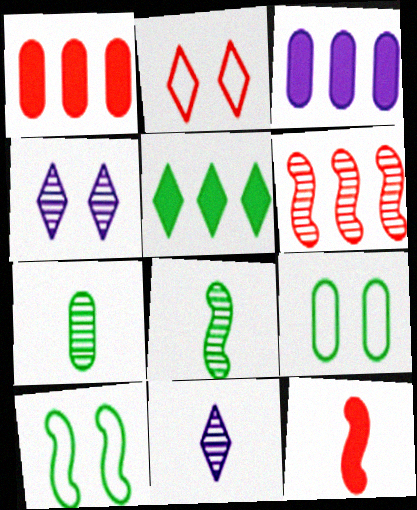[[1, 10, 11], 
[2, 3, 8], 
[2, 5, 11], 
[4, 6, 7], 
[5, 7, 10], 
[5, 8, 9]]